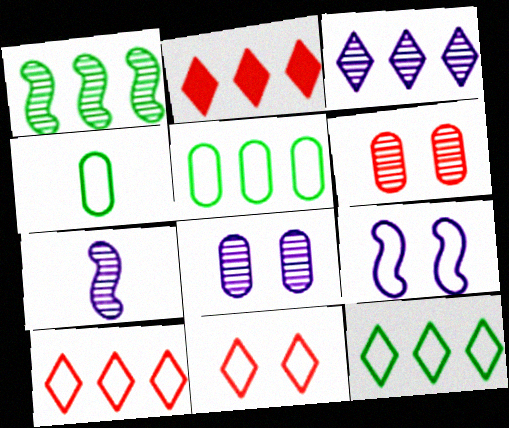[[2, 3, 12], 
[3, 7, 8], 
[4, 9, 10]]